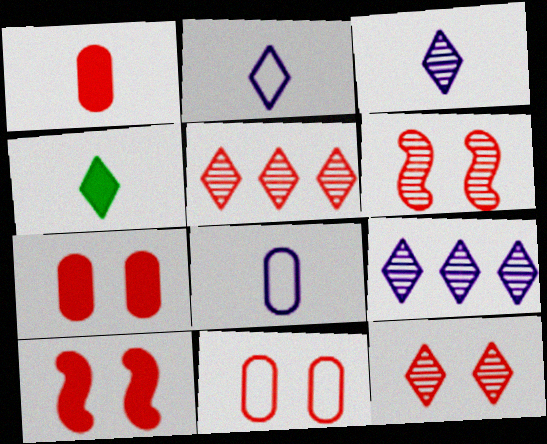[[10, 11, 12]]